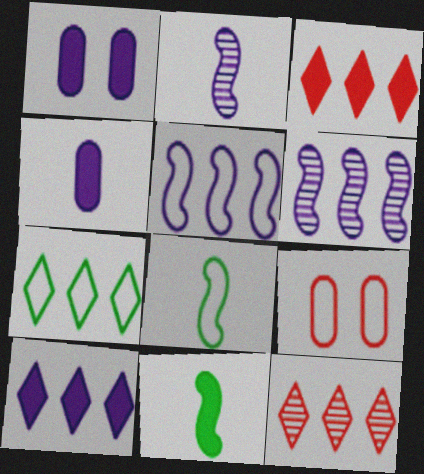[[1, 3, 11], 
[1, 8, 12], 
[7, 10, 12]]